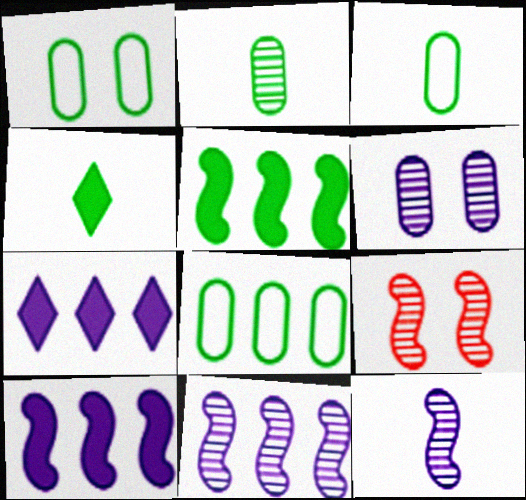[[1, 3, 8], 
[3, 7, 9]]